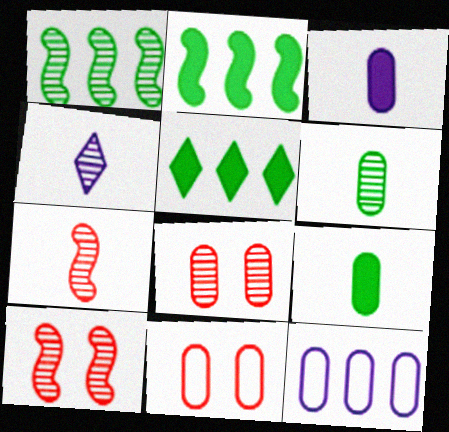[[1, 4, 8], 
[2, 4, 11], 
[4, 6, 7], 
[8, 9, 12]]